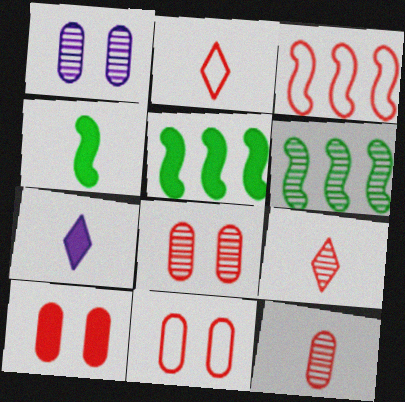[[1, 2, 5], 
[1, 6, 9], 
[2, 3, 11], 
[3, 9, 10], 
[5, 7, 10], 
[6, 7, 11], 
[8, 10, 11]]